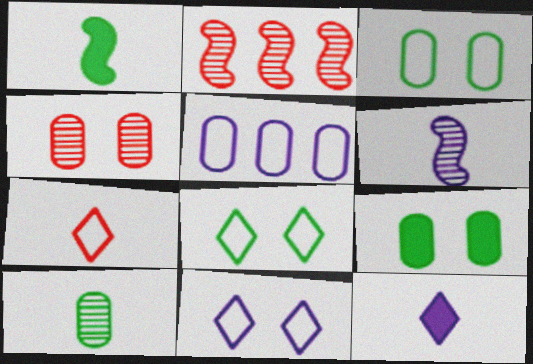[[2, 3, 12]]